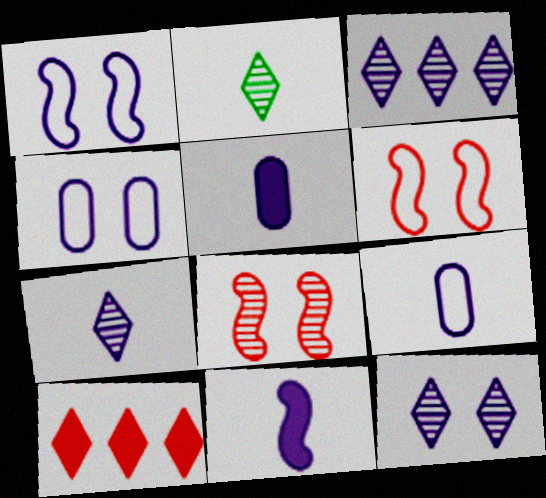[[1, 3, 5], 
[3, 4, 11], 
[3, 7, 12], 
[7, 9, 11]]